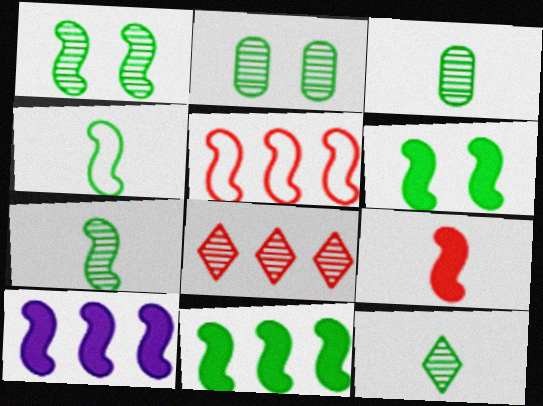[[1, 4, 11], 
[3, 7, 12], 
[6, 9, 10]]